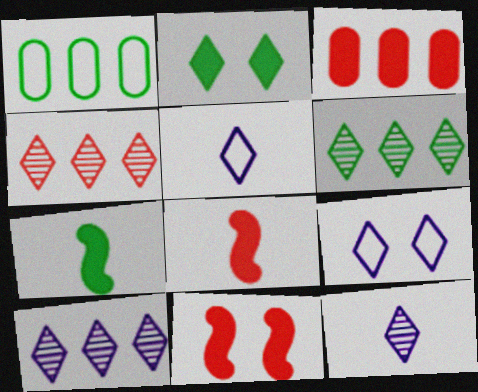[[1, 11, 12], 
[2, 4, 5], 
[4, 6, 10]]